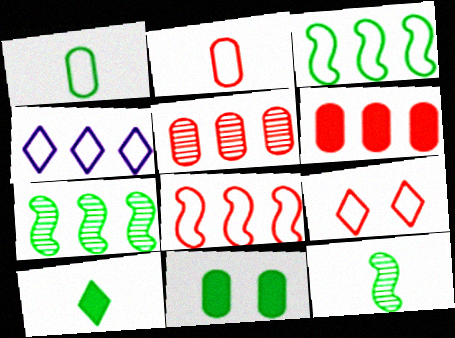[[1, 10, 12], 
[2, 8, 9], 
[4, 6, 7]]